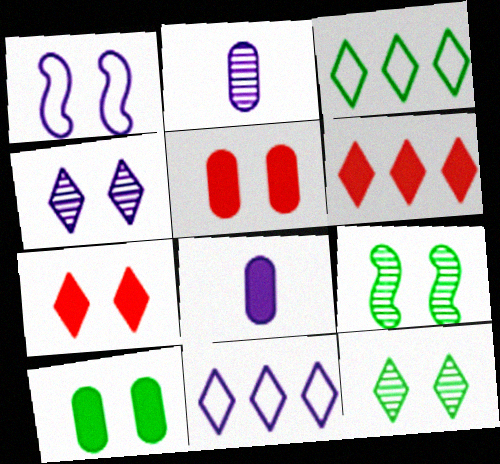[[1, 5, 12]]